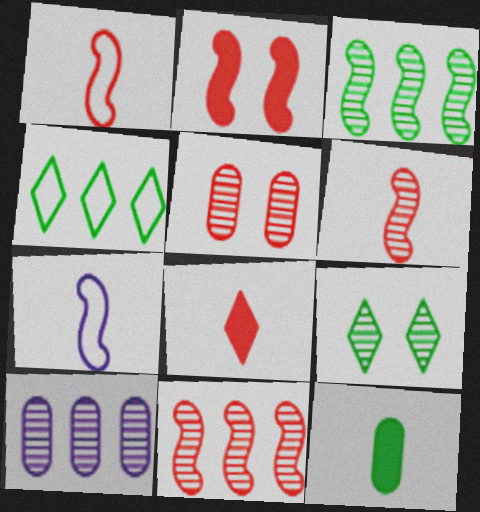[[1, 2, 11], 
[2, 3, 7], 
[6, 9, 10]]